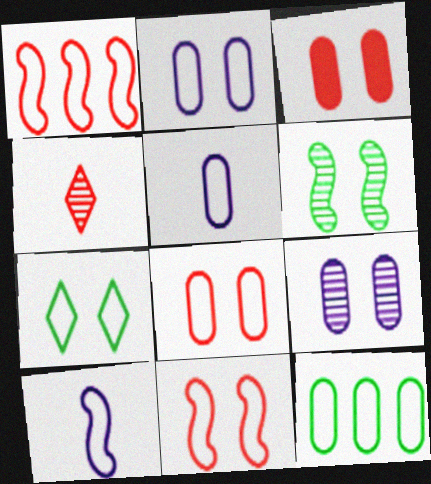[[1, 3, 4], 
[1, 5, 7], 
[2, 7, 11], 
[5, 8, 12]]